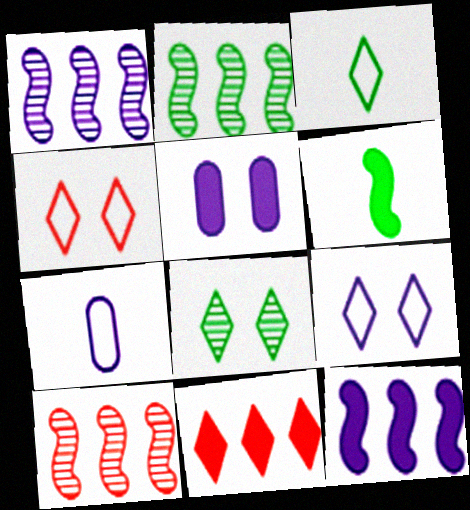[[1, 2, 10], 
[3, 5, 10], 
[5, 6, 11]]